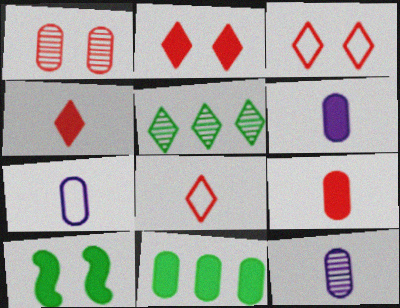[[1, 7, 11], 
[6, 7, 12]]